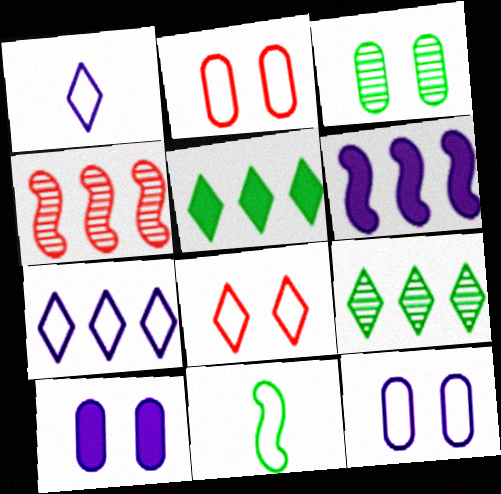[[2, 3, 10], 
[2, 7, 11], 
[3, 5, 11]]